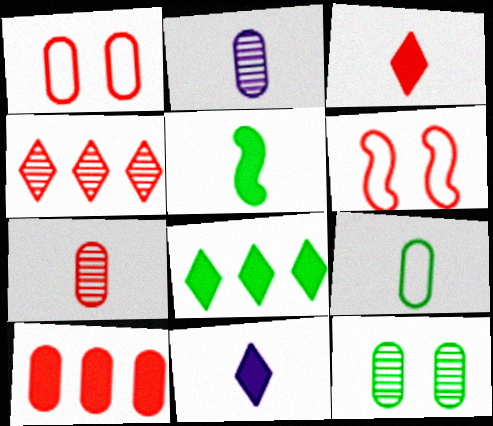[[1, 7, 10], 
[2, 6, 8]]